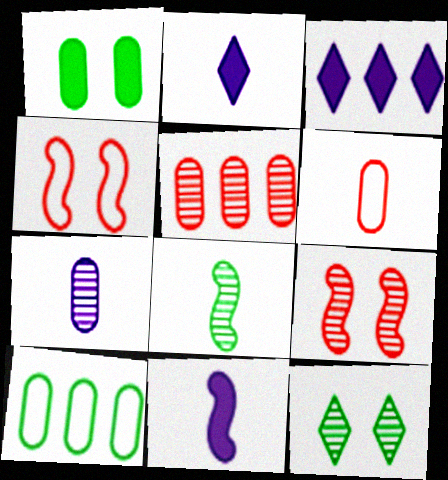[[2, 6, 8], 
[2, 9, 10]]